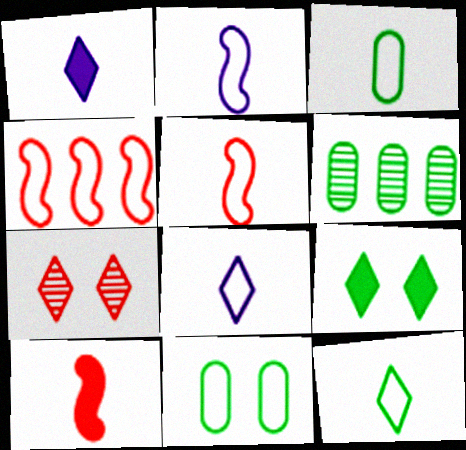[[3, 5, 8], 
[4, 8, 11]]